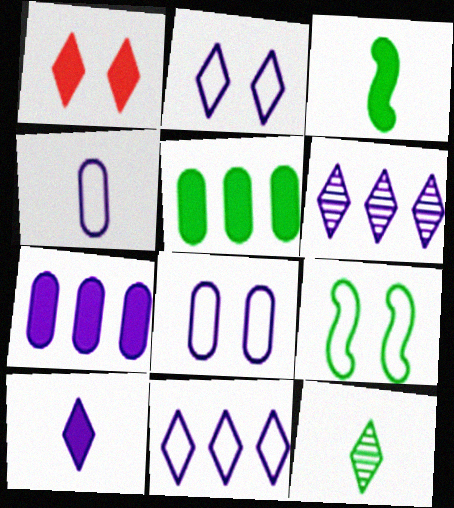[[1, 3, 7], 
[1, 11, 12], 
[2, 6, 10], 
[5, 9, 12]]